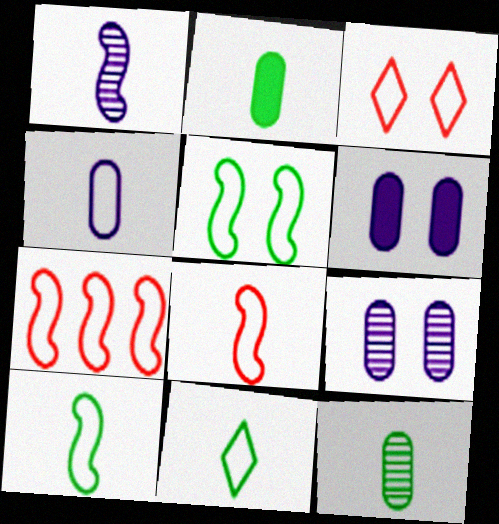[[4, 8, 11]]